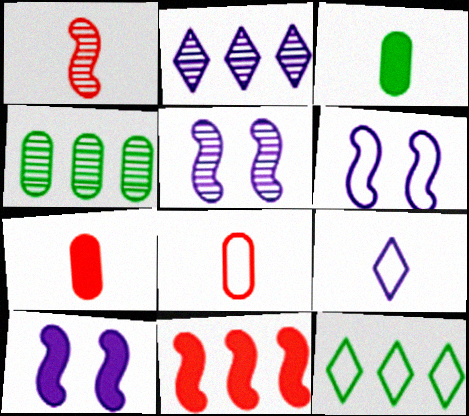[[1, 3, 9], 
[5, 6, 10], 
[5, 7, 12], 
[6, 8, 12]]